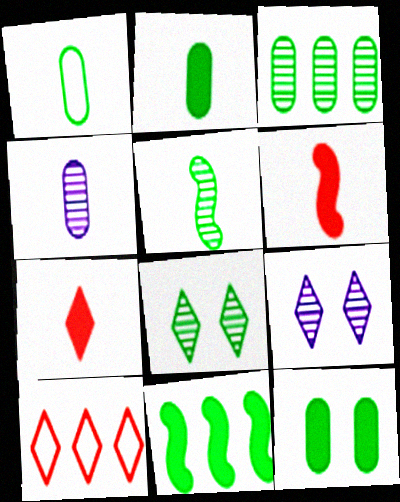[[1, 3, 12], 
[1, 8, 11], 
[3, 5, 8]]